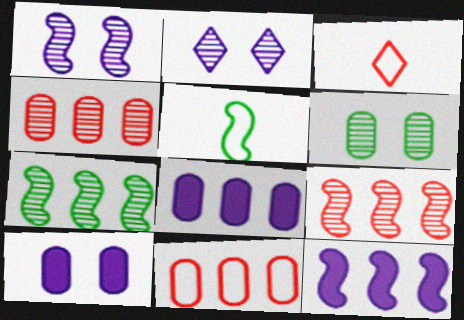[[3, 6, 12], 
[3, 7, 10]]